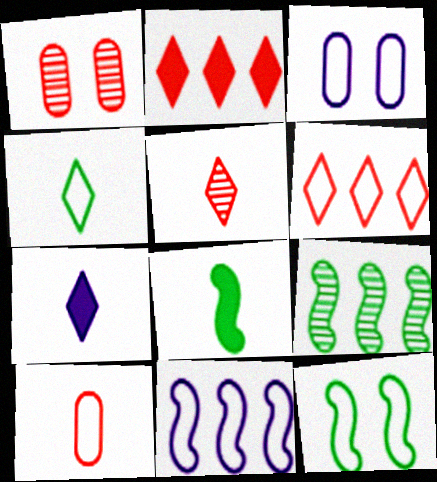[[4, 5, 7], 
[8, 9, 12]]